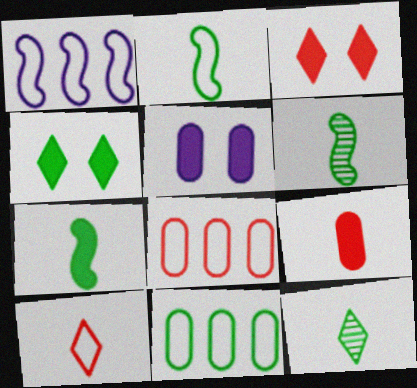[[2, 6, 7], 
[4, 6, 11]]